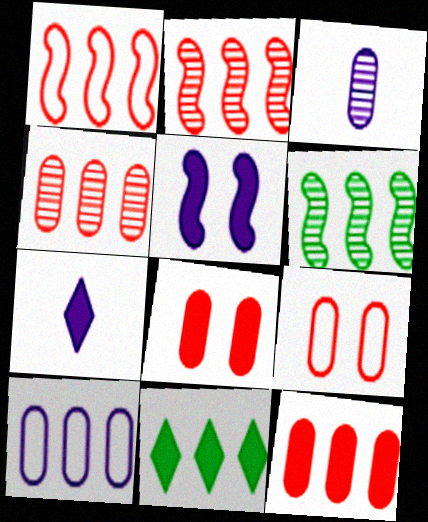[[2, 10, 11], 
[6, 7, 9]]